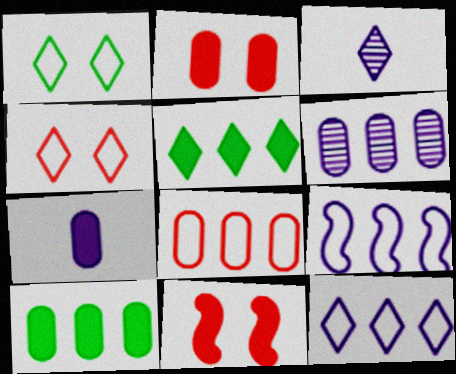[[2, 7, 10], 
[3, 4, 5], 
[5, 7, 11], 
[6, 8, 10]]